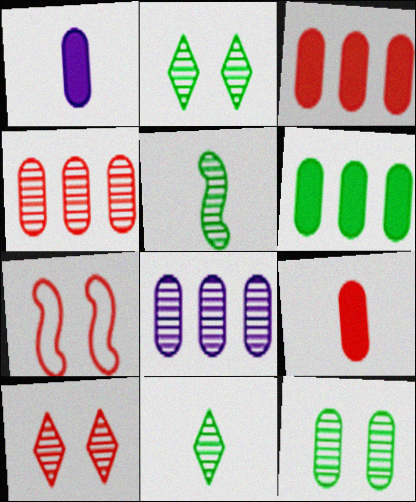[[5, 8, 10]]